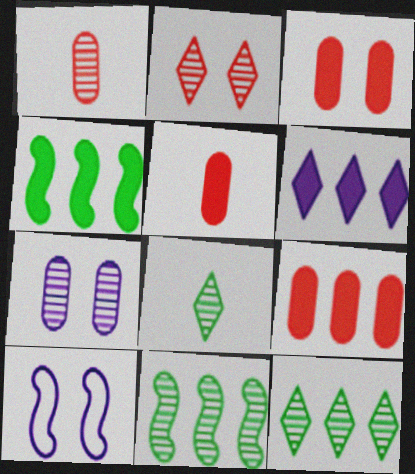[[3, 5, 9], 
[4, 6, 9], 
[5, 10, 12], 
[8, 9, 10]]